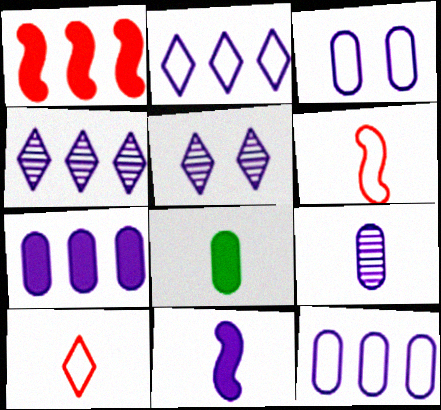[[3, 4, 11], 
[3, 7, 9], 
[5, 11, 12]]